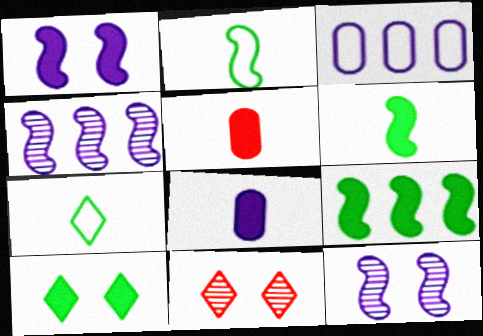[[3, 6, 11]]